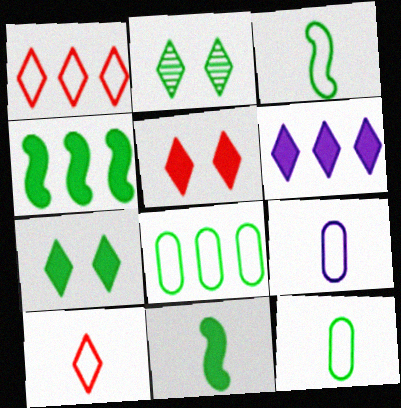[[2, 4, 12], 
[2, 6, 10], 
[2, 8, 11], 
[3, 9, 10]]